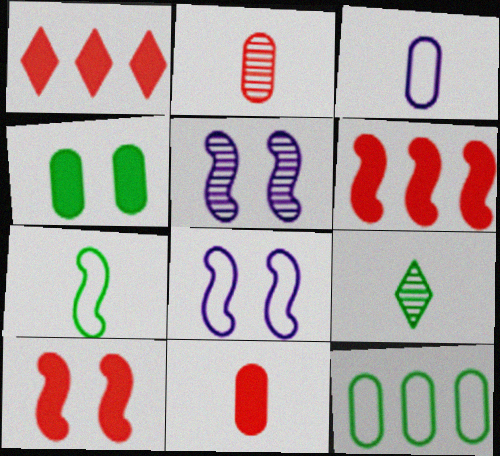[[1, 10, 11], 
[5, 6, 7]]